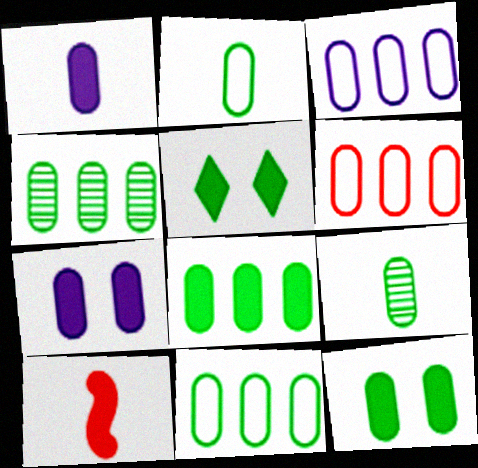[[2, 4, 12], 
[3, 6, 11], 
[4, 8, 11], 
[6, 7, 9], 
[9, 11, 12]]